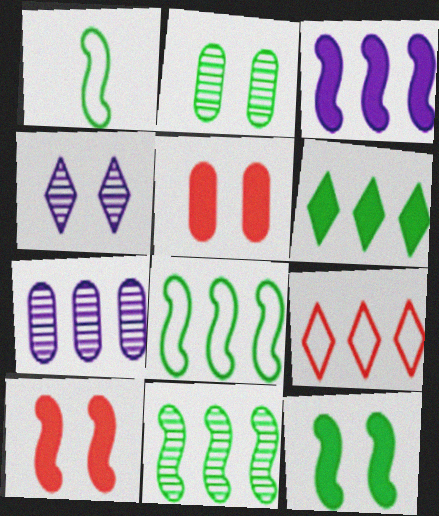[[1, 2, 6], 
[1, 11, 12]]